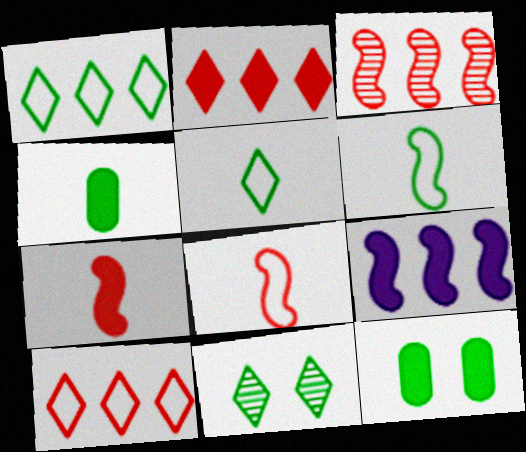[]